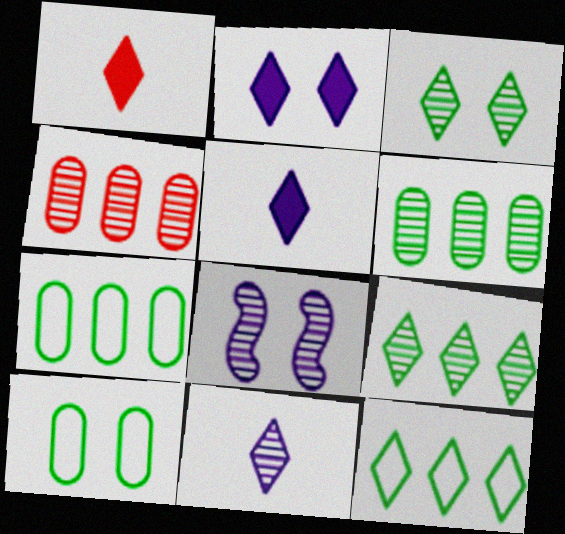[[1, 7, 8]]